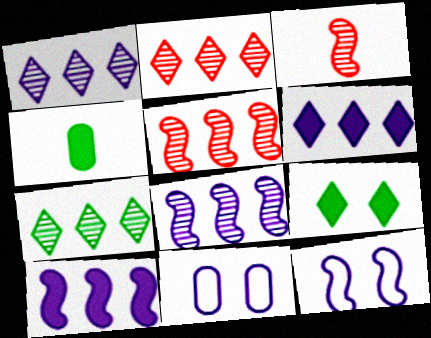[[1, 2, 7], 
[2, 4, 12]]